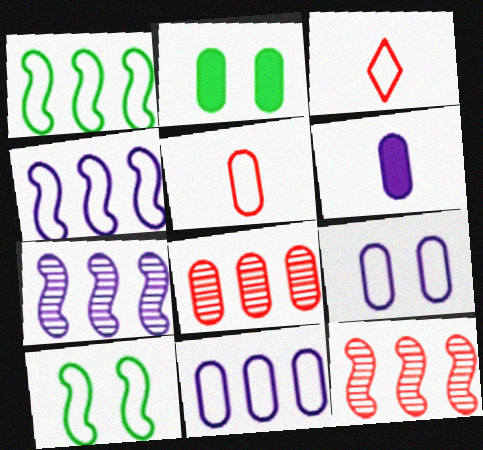[[1, 3, 9], 
[2, 3, 7], 
[3, 10, 11]]